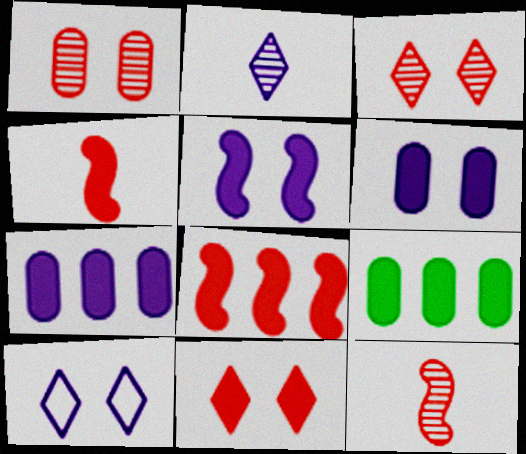[[9, 10, 12]]